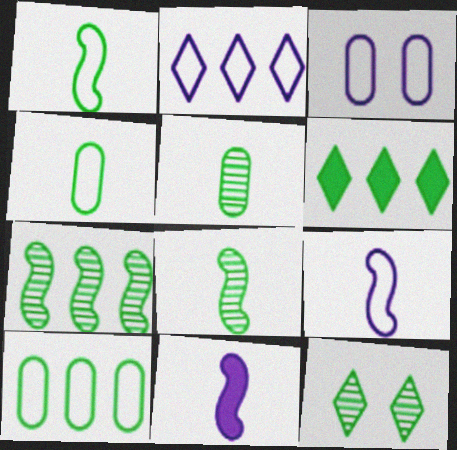[[2, 3, 9], 
[5, 7, 12], 
[6, 7, 10]]